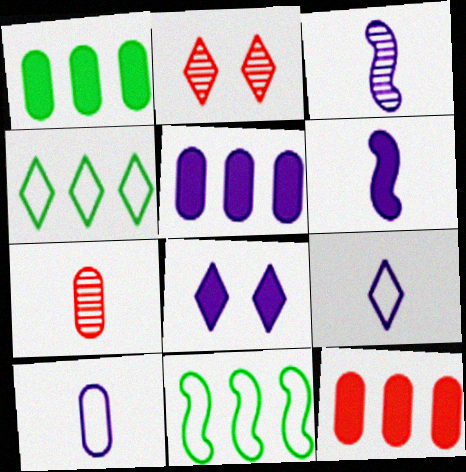[[1, 5, 12], 
[5, 6, 8], 
[7, 8, 11]]